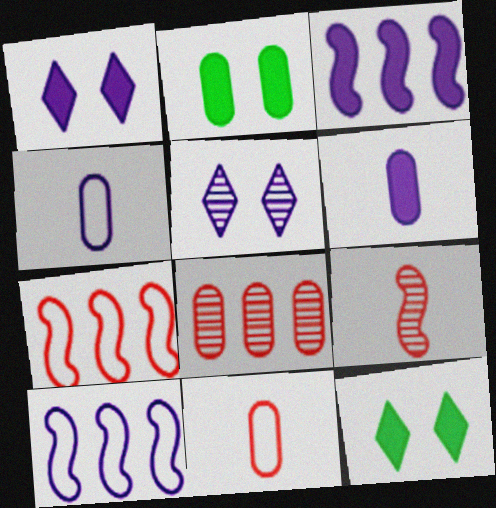[[1, 3, 6], 
[2, 4, 8], 
[3, 4, 5], 
[5, 6, 10]]